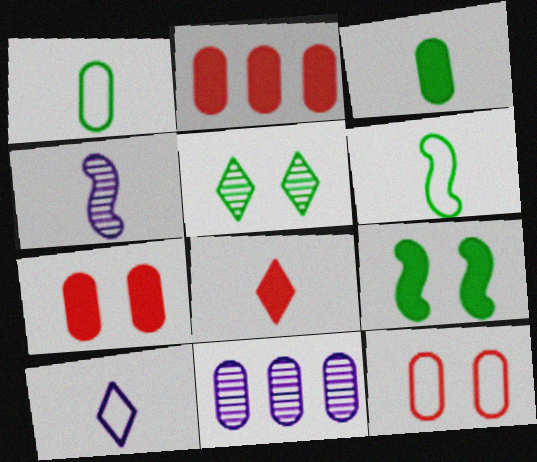[[1, 4, 8], 
[1, 7, 11], 
[3, 11, 12]]